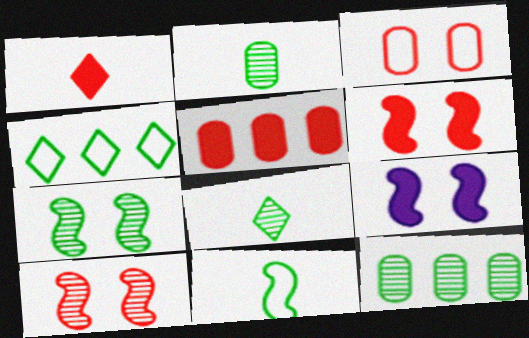[[1, 5, 6], 
[7, 8, 12]]